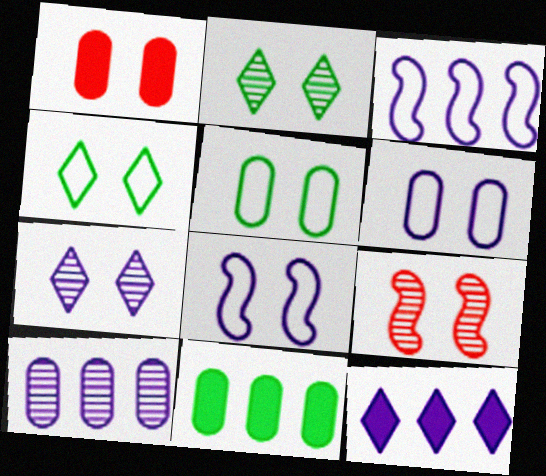[[1, 2, 8], 
[3, 10, 12]]